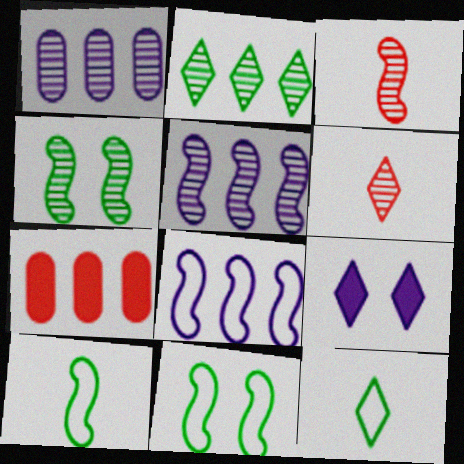[[1, 4, 6], 
[2, 7, 8], 
[3, 4, 5]]